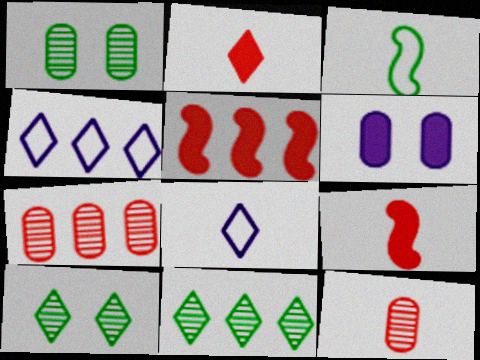[[1, 4, 9], 
[1, 5, 8], 
[2, 4, 10]]